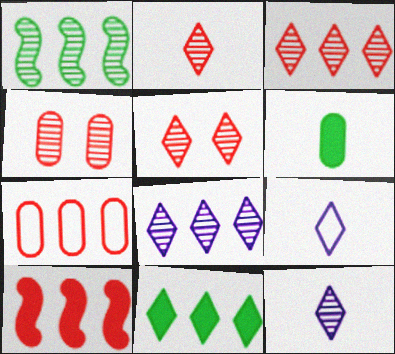[[1, 4, 12], 
[2, 3, 5], 
[3, 7, 10], 
[5, 9, 11]]